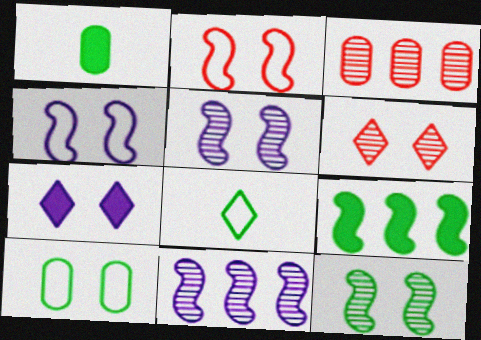[]